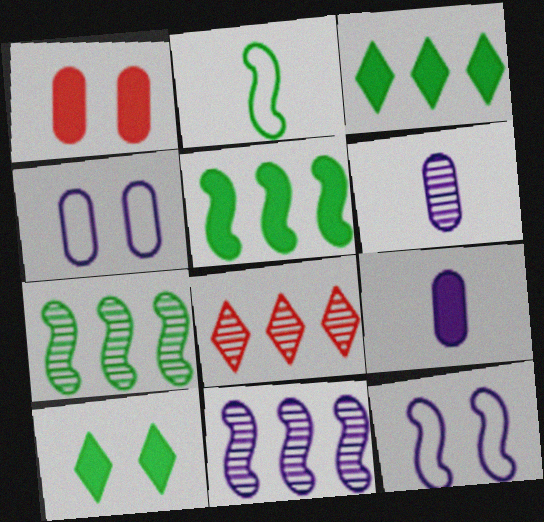[]